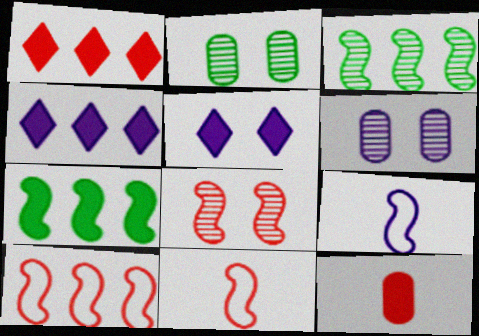[[1, 2, 9], 
[2, 4, 11], 
[4, 6, 9], 
[5, 7, 12], 
[7, 8, 9]]